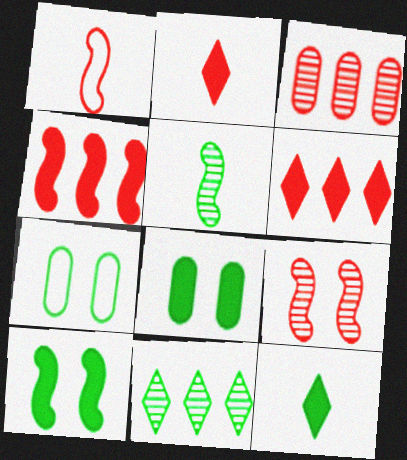[[1, 4, 9]]